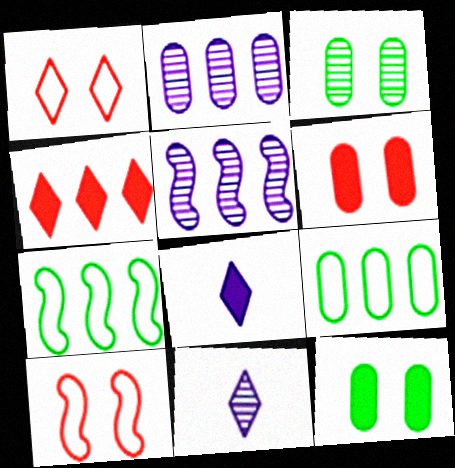[[2, 4, 7], 
[4, 5, 9], 
[6, 7, 11]]